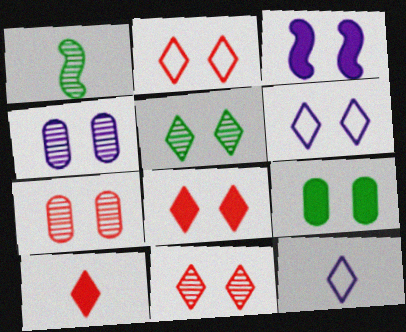[[2, 8, 11], 
[3, 4, 6], 
[3, 8, 9], 
[5, 6, 8]]